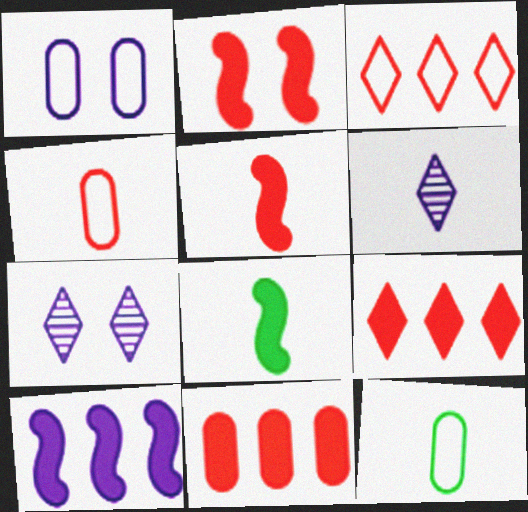[[1, 6, 10], 
[2, 8, 10], 
[4, 6, 8], 
[5, 6, 12]]